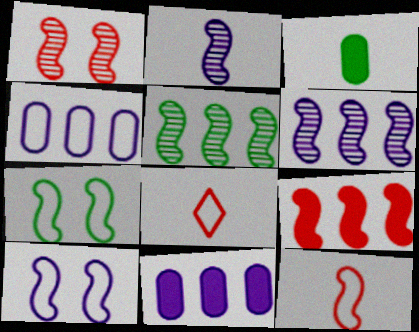[[1, 2, 5], 
[1, 9, 12], 
[2, 3, 8], 
[2, 7, 9], 
[4, 7, 8]]